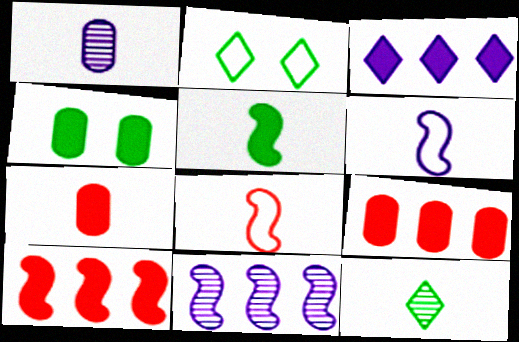[[1, 2, 10], 
[2, 7, 11], 
[6, 7, 12]]